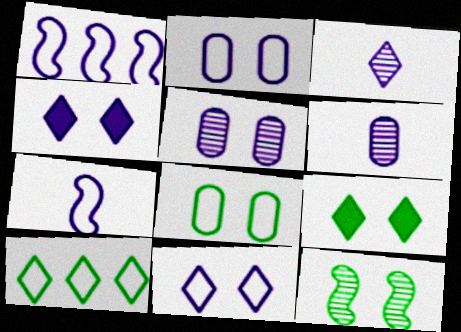[[1, 4, 6], 
[8, 9, 12]]